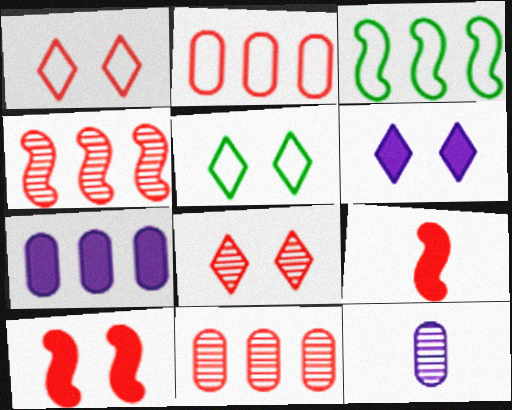[[1, 9, 11], 
[2, 8, 9], 
[5, 6, 8]]